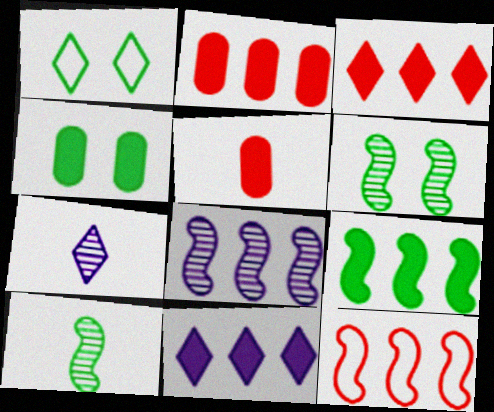[[1, 3, 7], 
[1, 4, 6], 
[1, 5, 8], 
[2, 9, 11], 
[4, 7, 12], 
[8, 9, 12]]